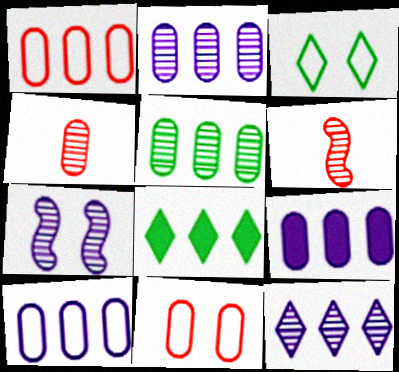[[1, 5, 9], 
[2, 9, 10], 
[3, 6, 9]]